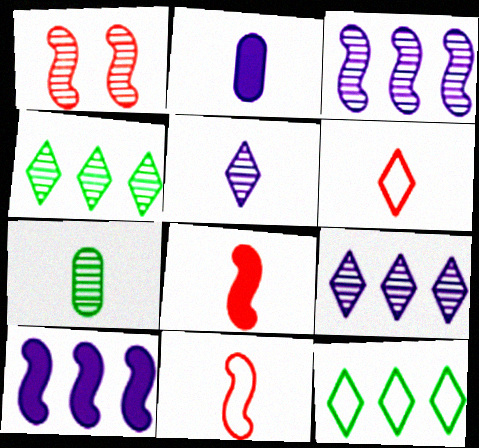[[1, 2, 12], 
[1, 7, 9]]